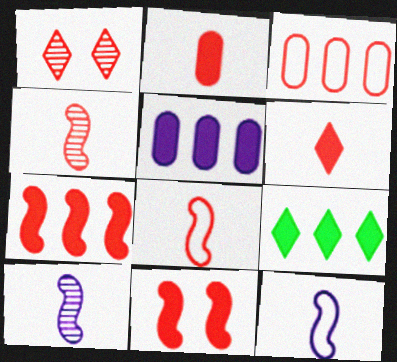[[5, 7, 9]]